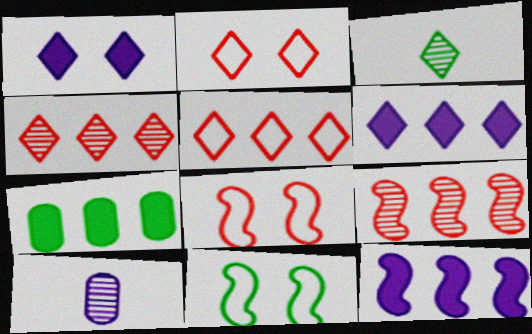[[1, 3, 5], 
[2, 3, 6], 
[3, 7, 11]]